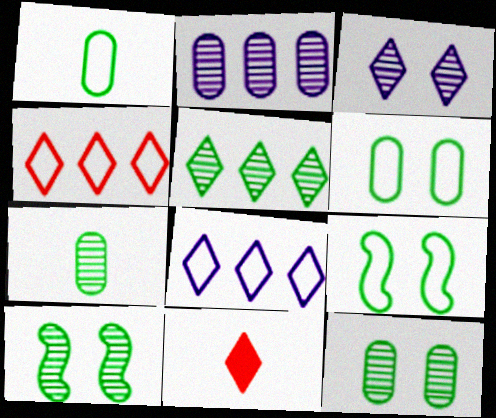[[2, 9, 11], 
[5, 7, 10]]